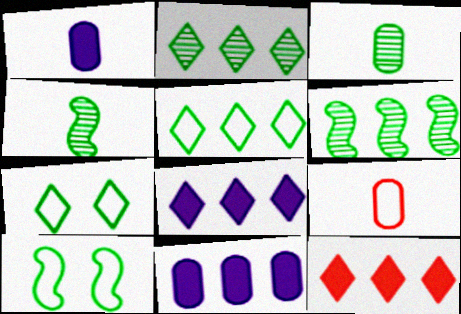[[1, 3, 9]]